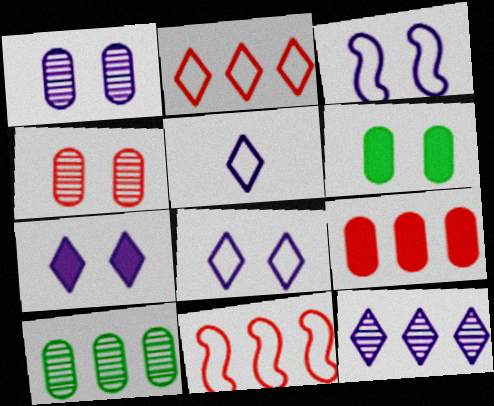[[1, 3, 7], 
[5, 7, 12]]